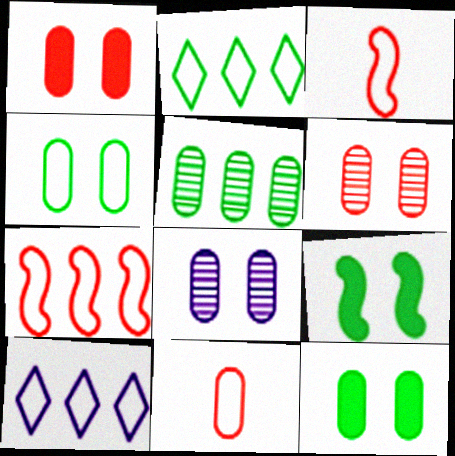[[1, 4, 8], 
[3, 4, 10]]